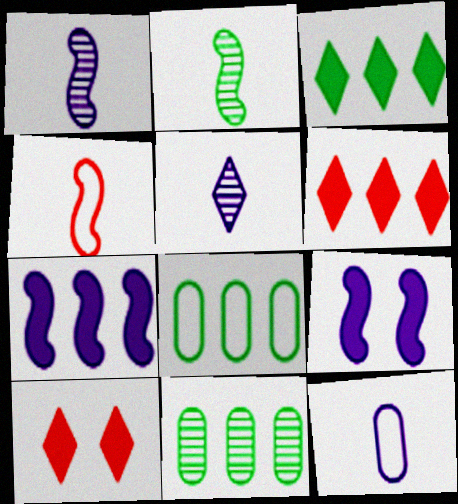[[1, 8, 10]]